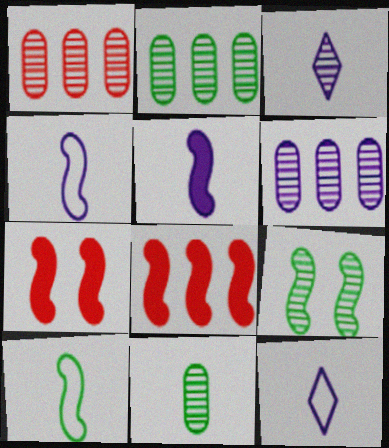[[1, 2, 6], 
[1, 3, 9], 
[2, 7, 12], 
[4, 8, 9]]